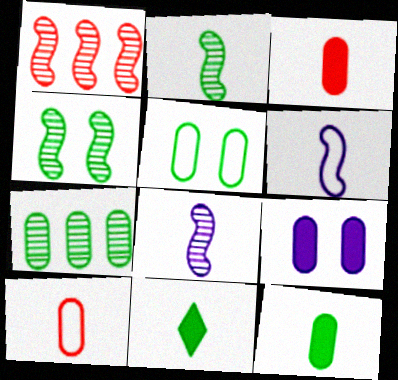[[1, 4, 8], 
[5, 7, 12], 
[7, 9, 10], 
[8, 10, 11]]